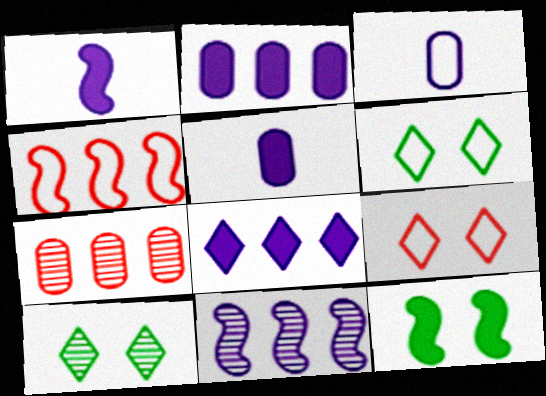[[1, 6, 7], 
[3, 4, 6], 
[4, 5, 10]]